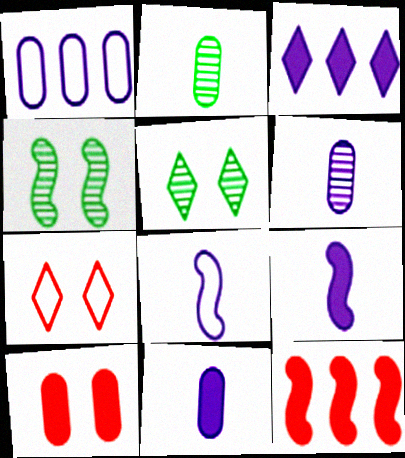[[1, 2, 10], 
[4, 8, 12]]